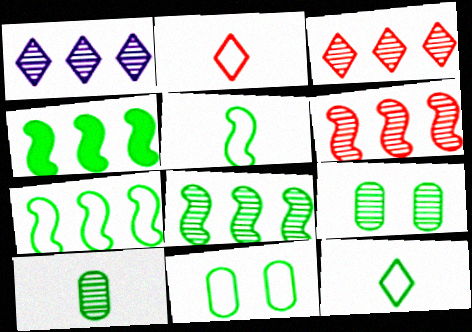[[4, 7, 8], 
[4, 9, 12], 
[7, 11, 12]]